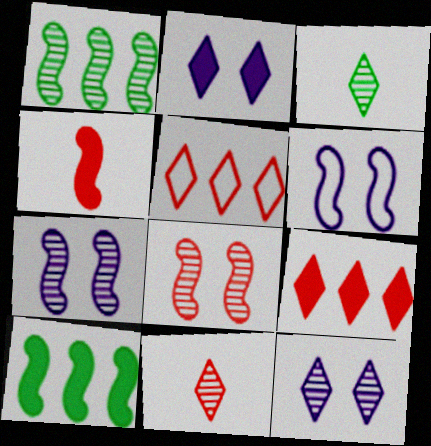[[1, 4, 6], 
[2, 3, 5]]